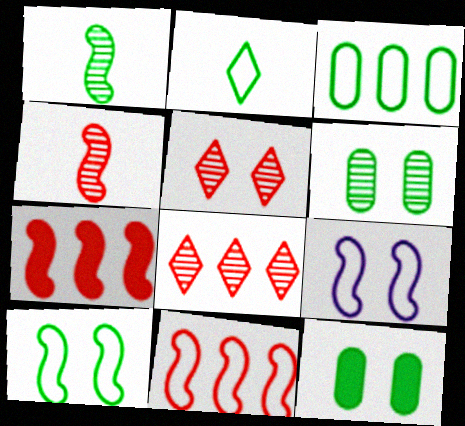[[1, 7, 9], 
[2, 3, 10], 
[5, 9, 12]]